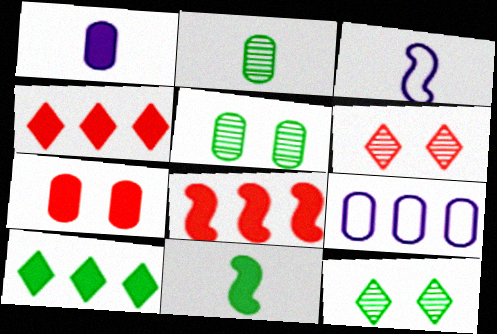[[2, 7, 9], 
[3, 4, 5], 
[6, 9, 11]]